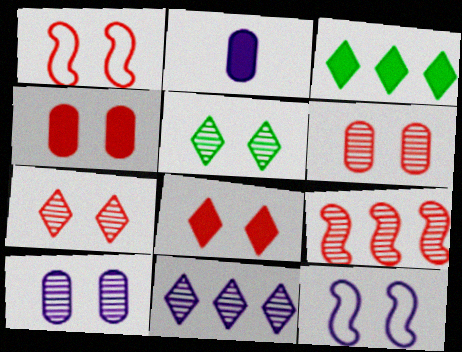[[1, 4, 7], 
[1, 6, 8], 
[2, 11, 12], 
[4, 5, 12]]